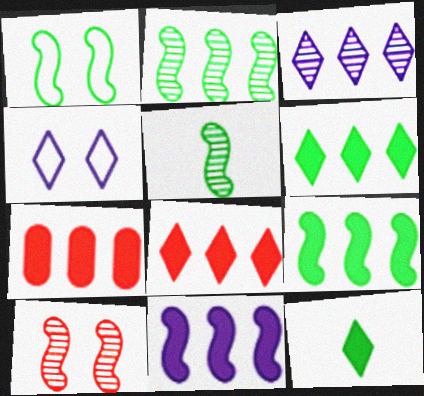[[1, 5, 9], 
[4, 5, 7], 
[6, 7, 11]]